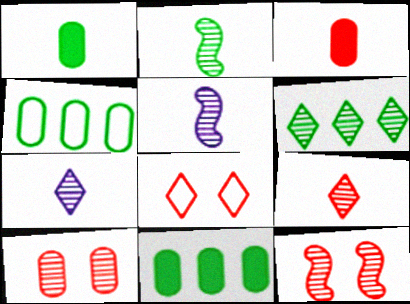[[5, 6, 10], 
[5, 8, 11]]